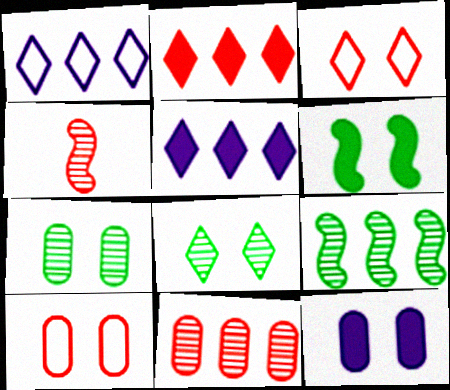[[2, 4, 10], 
[7, 10, 12]]